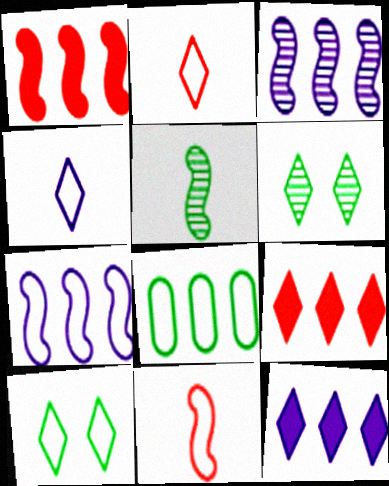[[2, 6, 12], 
[3, 8, 9], 
[4, 6, 9]]